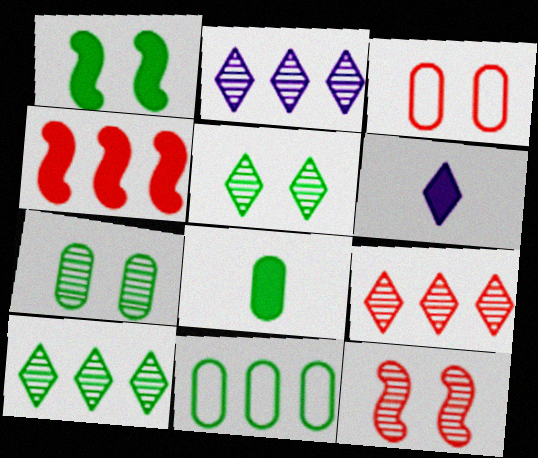[[2, 4, 11], 
[2, 9, 10], 
[6, 11, 12], 
[7, 8, 11]]